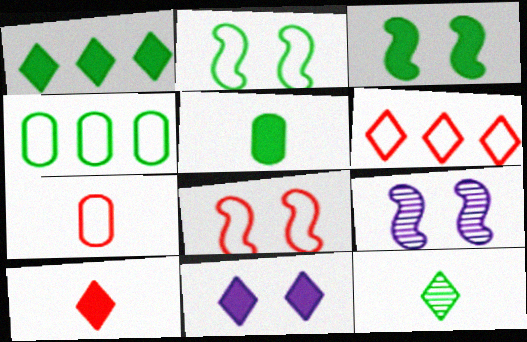[[1, 3, 5], 
[1, 7, 9], 
[1, 10, 11], 
[3, 4, 12], 
[3, 8, 9], 
[4, 9, 10], 
[5, 6, 9], 
[6, 7, 8], 
[6, 11, 12]]